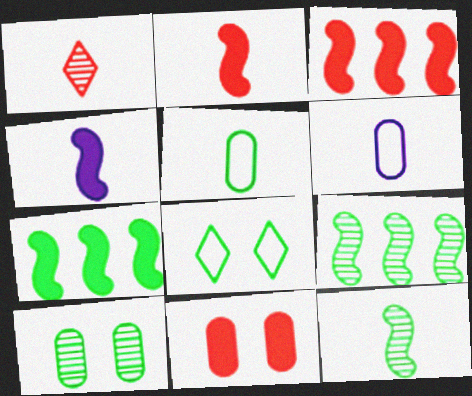[[1, 4, 5]]